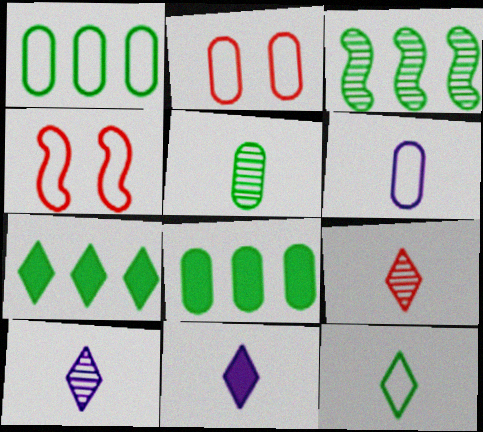[[1, 2, 6], 
[1, 3, 7], 
[2, 3, 11], 
[4, 8, 10], 
[9, 11, 12]]